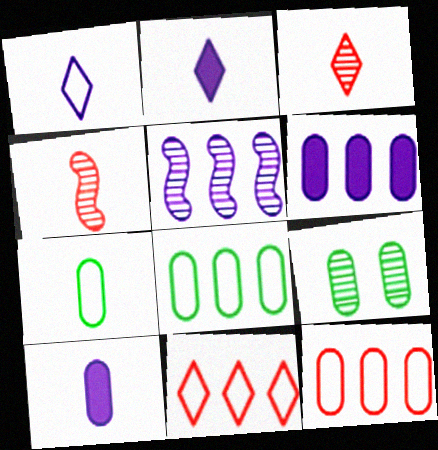[[2, 4, 7], 
[3, 5, 9], 
[9, 10, 12]]